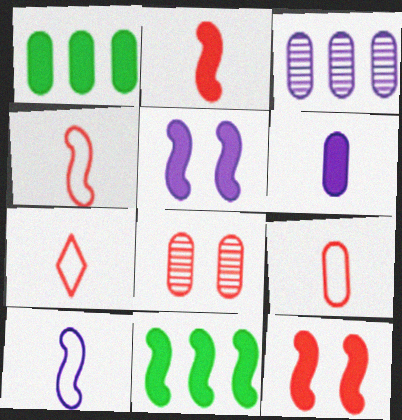[[2, 5, 11], 
[4, 7, 9]]